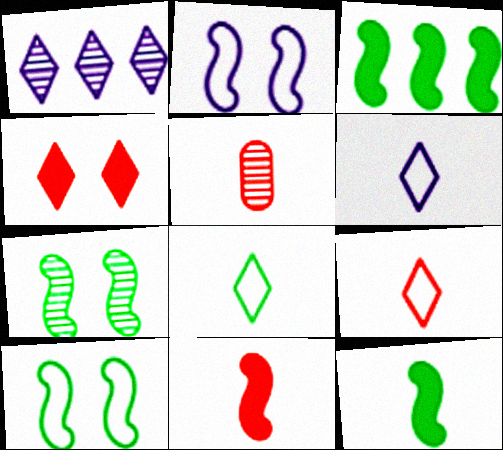[[1, 4, 8], 
[1, 5, 7], 
[5, 6, 12], 
[5, 9, 11], 
[6, 8, 9]]